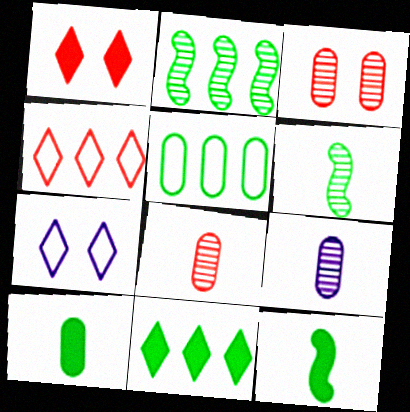[[2, 5, 11]]